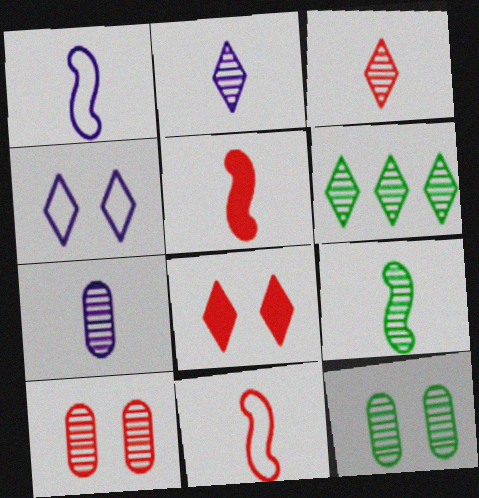[[1, 5, 9], 
[3, 7, 9], 
[6, 9, 12]]